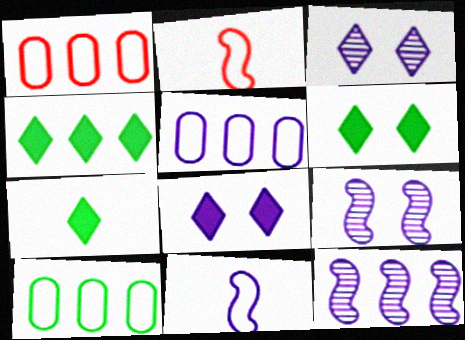[[1, 4, 12], 
[1, 5, 10], 
[1, 7, 9], 
[4, 6, 7]]